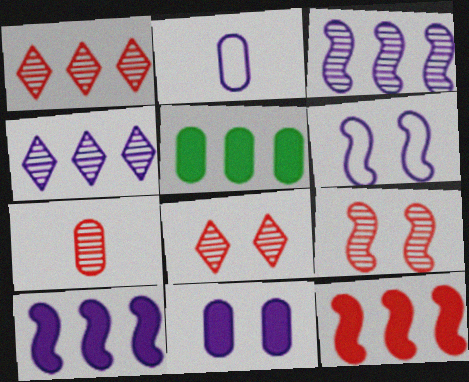[[1, 7, 9]]